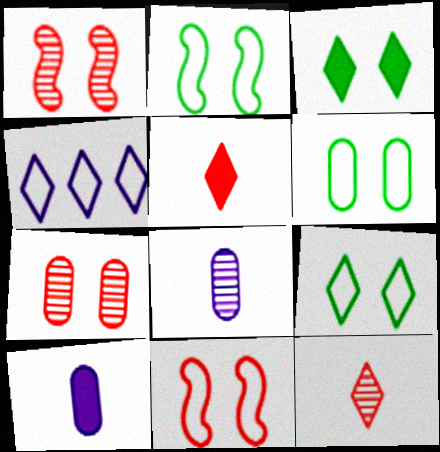[[2, 6, 9], 
[3, 4, 12]]